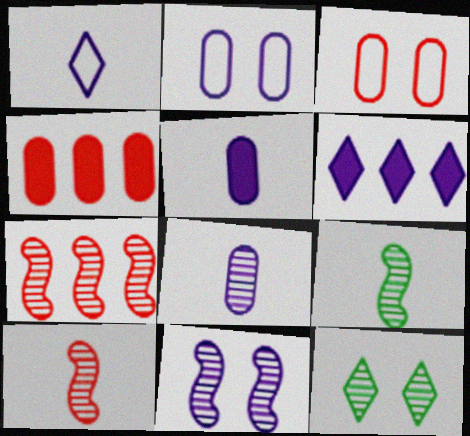[[3, 6, 9], 
[7, 8, 12], 
[7, 9, 11]]